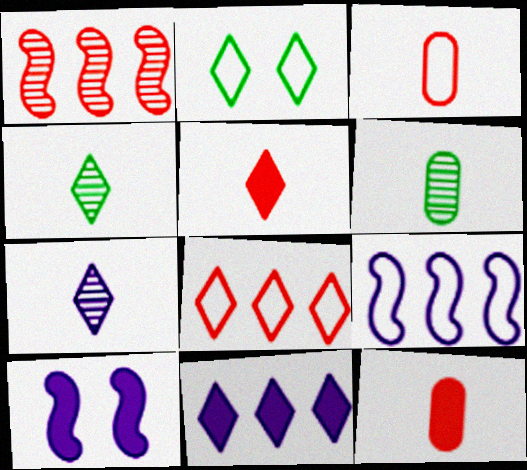[[2, 3, 9], 
[6, 8, 10]]